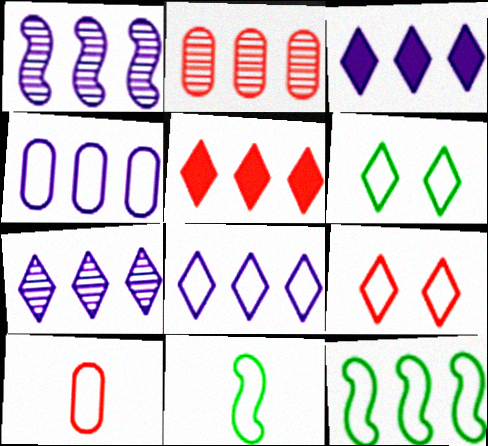[[1, 3, 4], 
[2, 3, 12], 
[3, 7, 8], 
[4, 9, 11]]